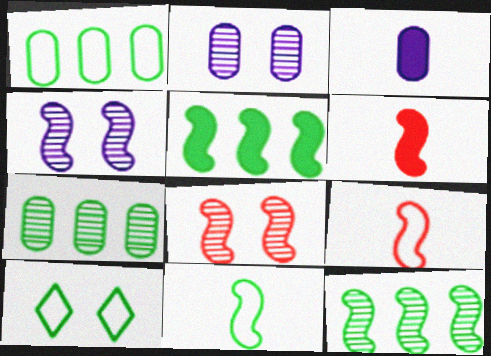[[1, 10, 11], 
[4, 5, 9]]